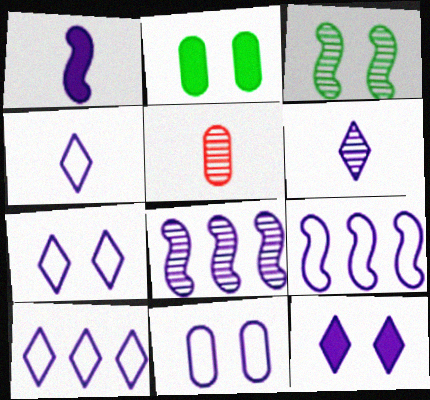[[4, 7, 10], 
[4, 9, 11], 
[6, 10, 12]]